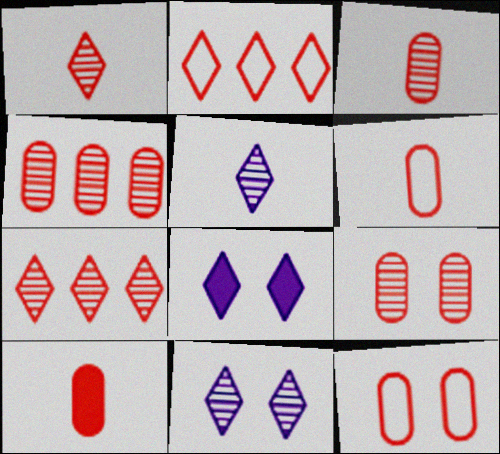[[3, 4, 9], 
[3, 6, 10], 
[4, 10, 12]]